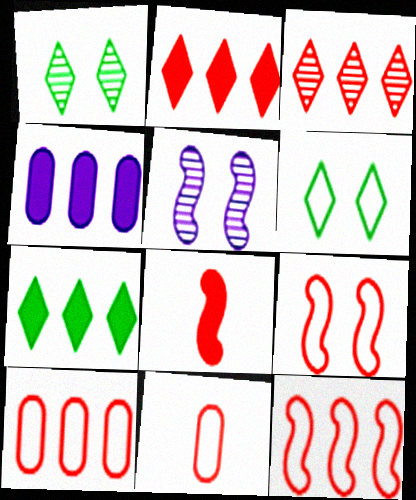[[5, 7, 11]]